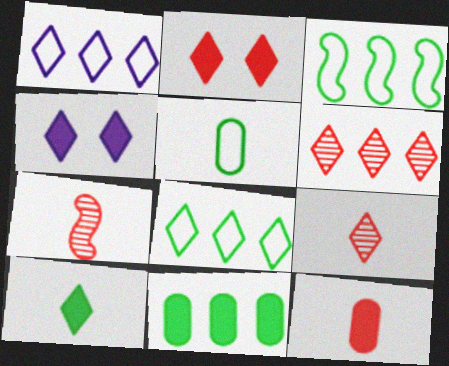[[4, 8, 9]]